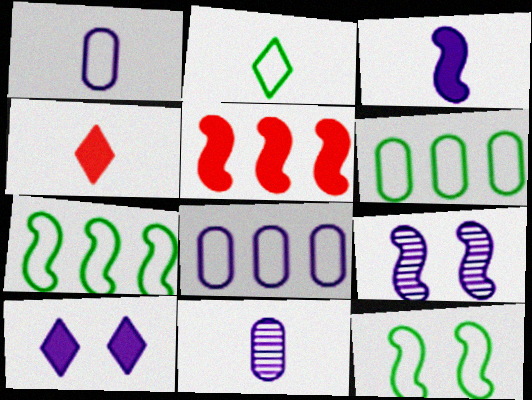[[2, 6, 12], 
[4, 6, 9]]